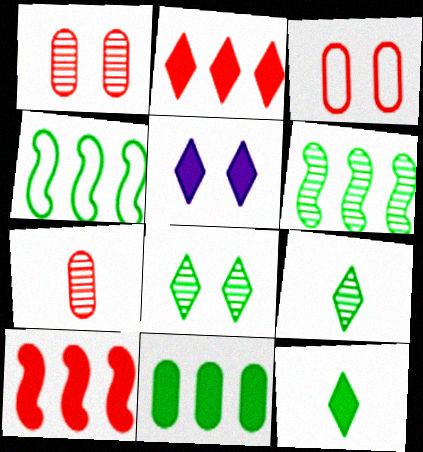[[2, 5, 12], 
[4, 5, 7]]